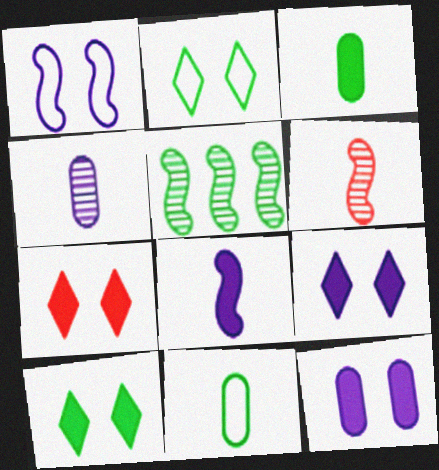[[2, 3, 5], 
[5, 10, 11], 
[7, 9, 10]]